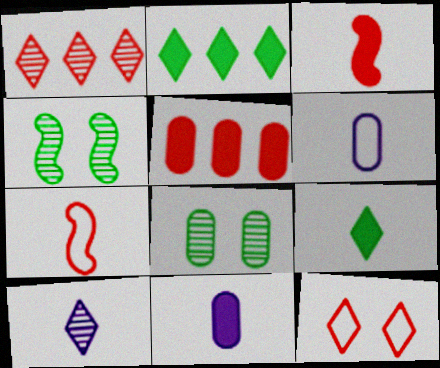[[2, 10, 12], 
[3, 9, 11], 
[5, 6, 8]]